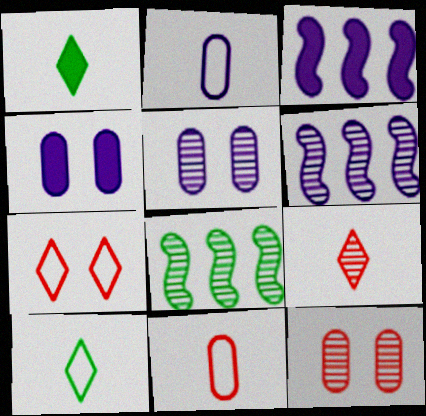[[3, 10, 12], 
[5, 8, 9]]